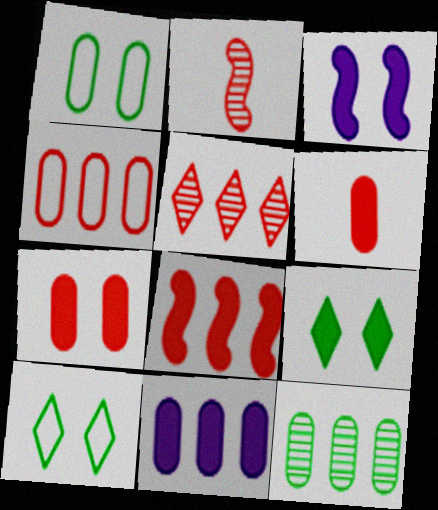[[2, 10, 11], 
[3, 7, 9], 
[4, 5, 8], 
[4, 11, 12]]